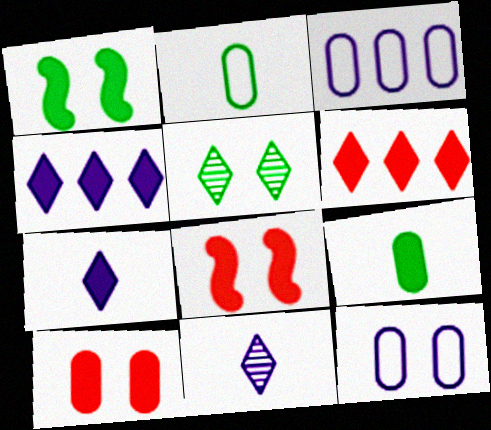[[4, 8, 9], 
[5, 8, 12]]